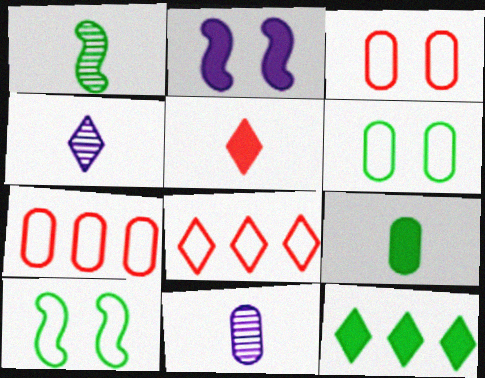[[1, 6, 12]]